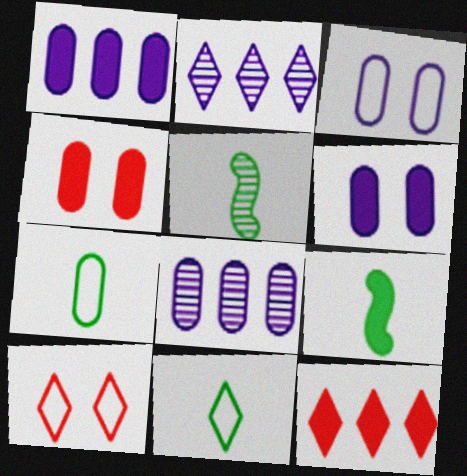[[1, 5, 10], 
[3, 5, 12], 
[4, 7, 8], 
[6, 9, 12], 
[8, 9, 10]]